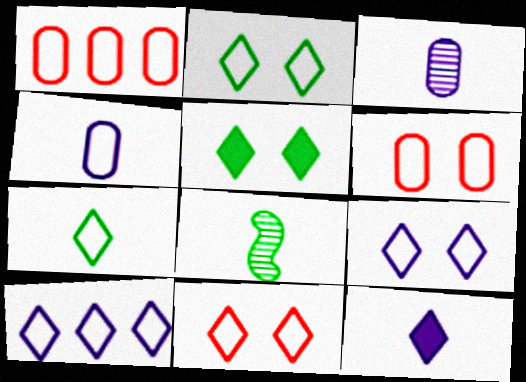[[2, 9, 11], 
[7, 10, 11]]